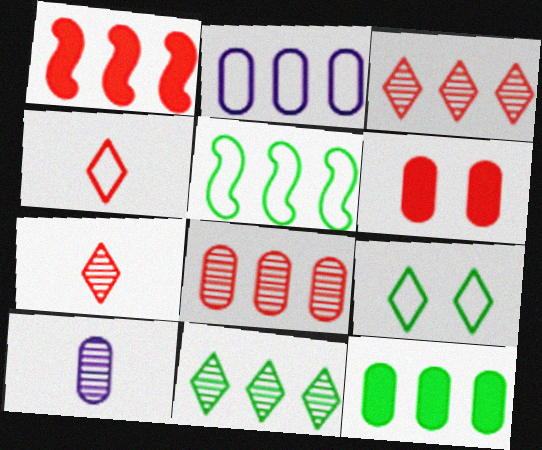[[1, 2, 11], 
[1, 9, 10], 
[2, 8, 12], 
[5, 11, 12]]